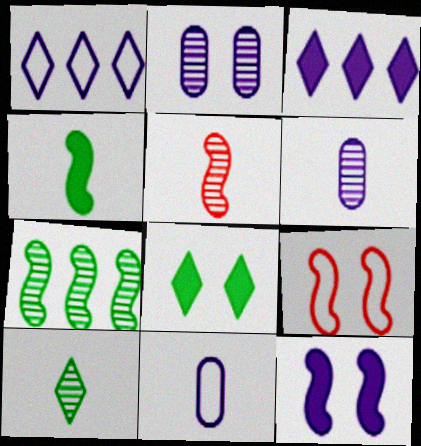[[1, 6, 12], 
[2, 8, 9], 
[5, 6, 10]]